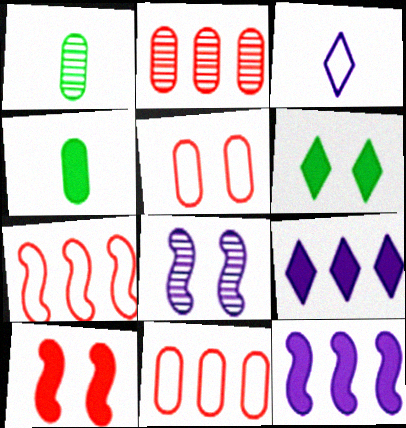[[4, 9, 10], 
[5, 6, 8]]